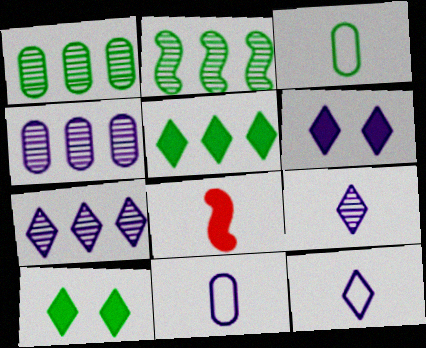[[2, 3, 10], 
[3, 8, 9], 
[6, 7, 12]]